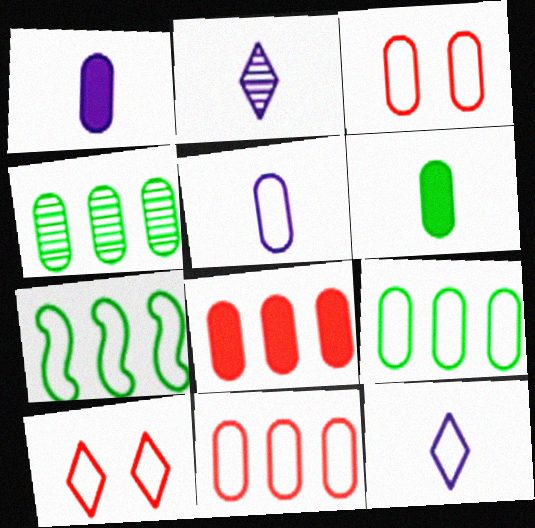[[1, 3, 4], 
[3, 5, 9], 
[3, 7, 12], 
[5, 7, 10]]